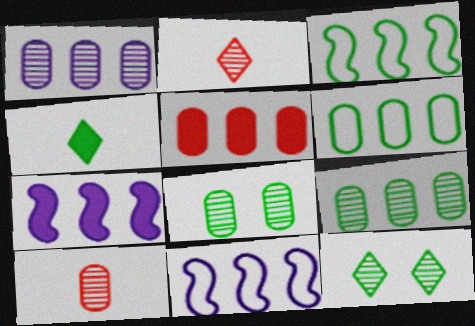[[1, 5, 6], 
[1, 8, 10], 
[3, 4, 8]]